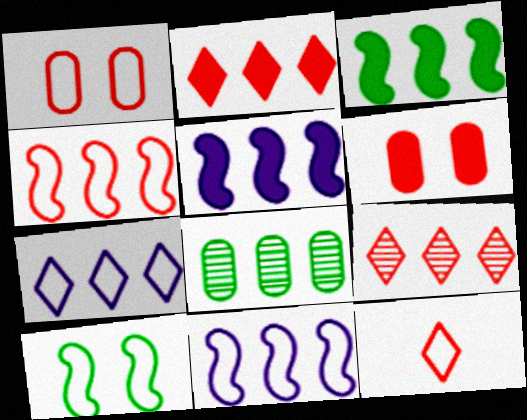[[1, 4, 12], 
[2, 8, 11]]